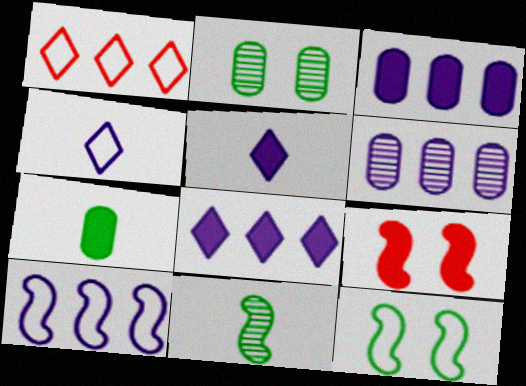[[6, 8, 10], 
[7, 8, 9], 
[9, 10, 11]]